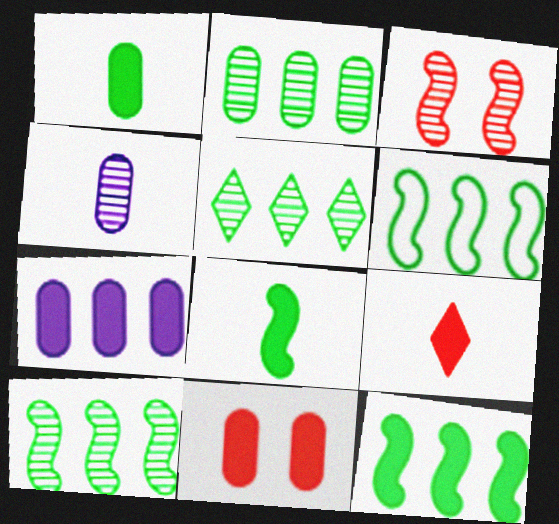[[1, 7, 11], 
[2, 5, 10], 
[3, 4, 5], 
[6, 10, 12]]